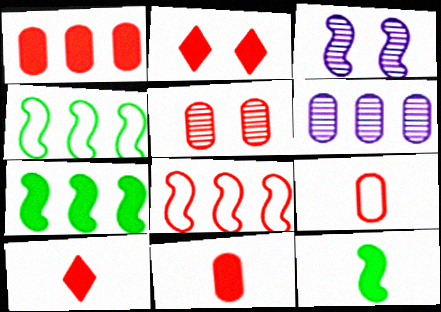[[1, 5, 9], 
[3, 8, 12], 
[5, 8, 10]]